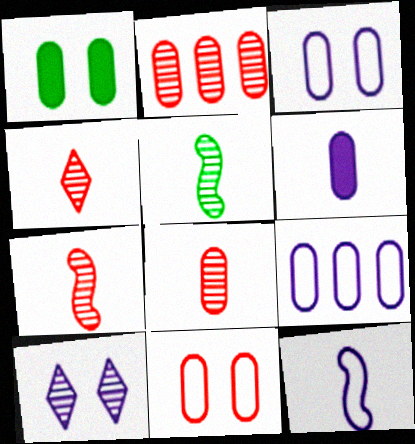[[1, 8, 9], 
[2, 5, 10], 
[4, 7, 8]]